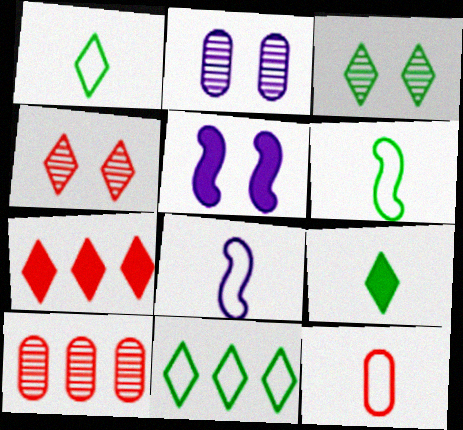[[1, 5, 10], 
[1, 8, 12], 
[2, 6, 7], 
[3, 9, 11]]